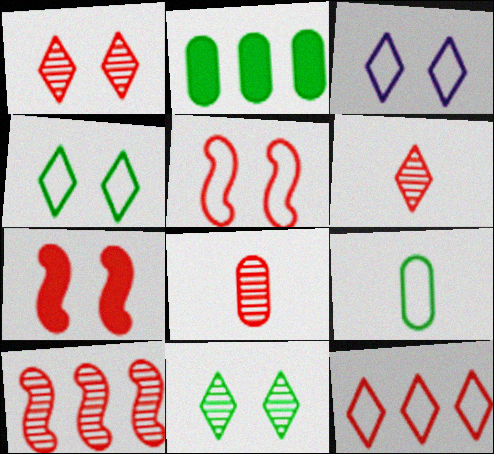[[1, 8, 10], 
[7, 8, 12]]